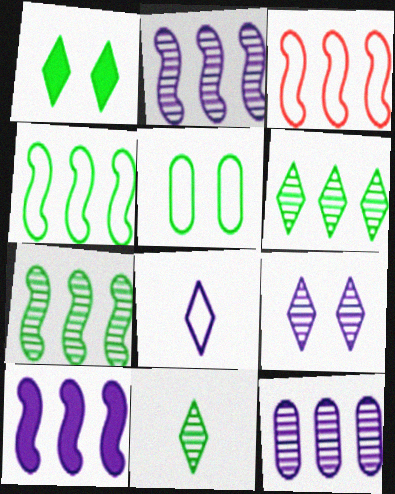[[3, 5, 8], 
[3, 7, 10]]